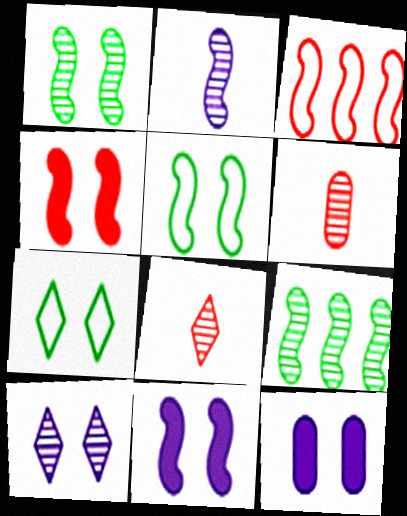[[6, 9, 10]]